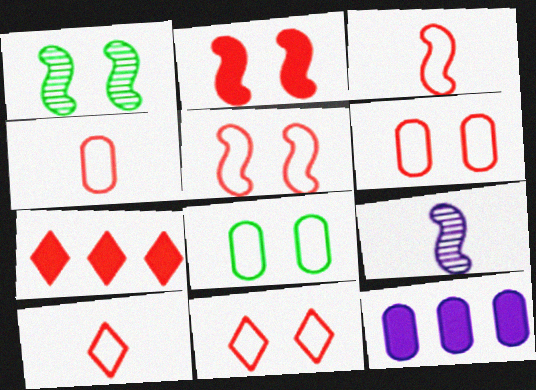[[1, 10, 12], 
[3, 4, 10], 
[5, 6, 11], 
[7, 8, 9]]